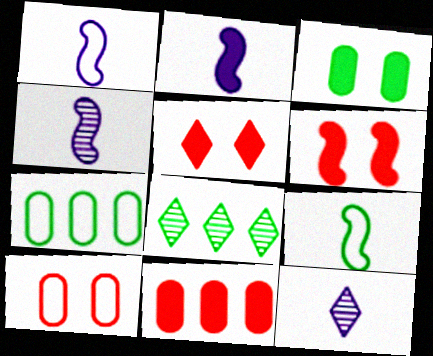[[1, 2, 4], 
[2, 8, 10], 
[3, 8, 9], 
[4, 5, 7], 
[6, 7, 12]]